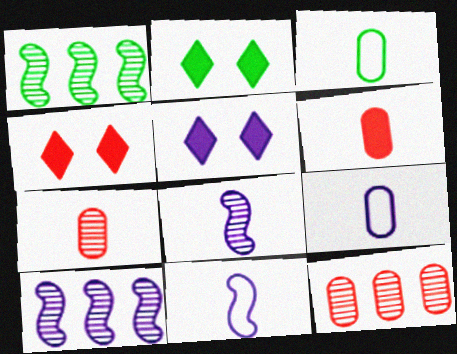[[1, 2, 3], 
[1, 4, 9], 
[2, 4, 5], 
[2, 11, 12], 
[3, 4, 10], 
[5, 9, 10]]